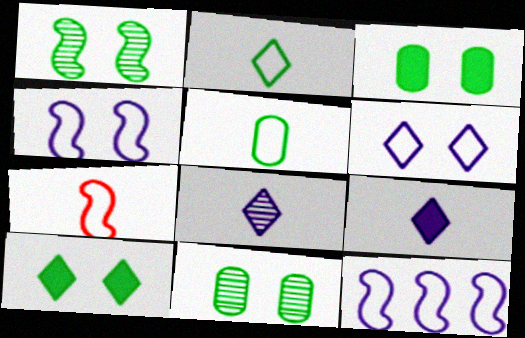[]